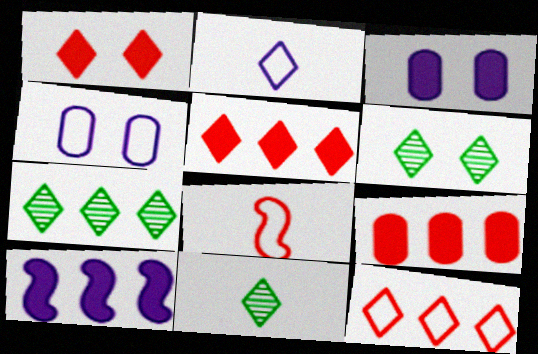[[1, 2, 7], 
[2, 5, 6], 
[3, 7, 8], 
[6, 7, 11]]